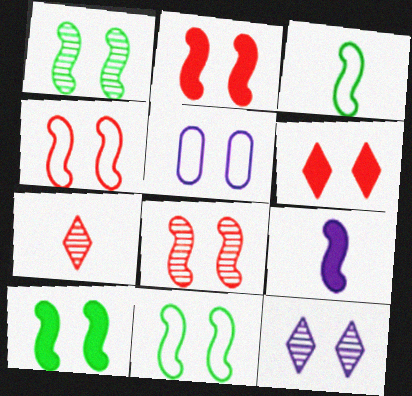[[1, 5, 6], 
[1, 10, 11], 
[2, 4, 8]]